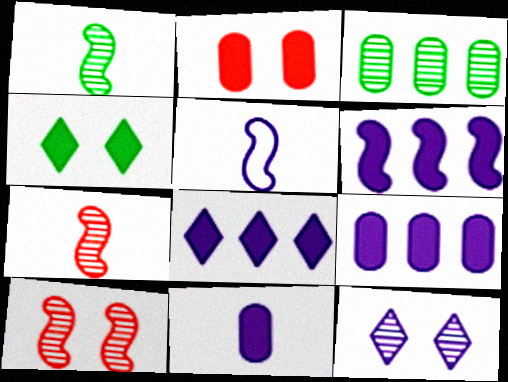[[3, 7, 12], 
[5, 9, 12], 
[6, 8, 9]]